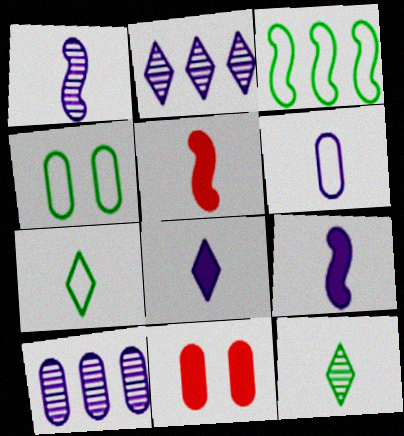[[1, 6, 8], 
[2, 4, 5], 
[3, 4, 7], 
[5, 6, 12]]